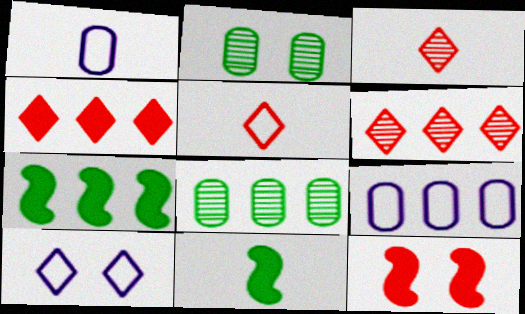[[1, 3, 11], 
[2, 10, 12], 
[6, 7, 9]]